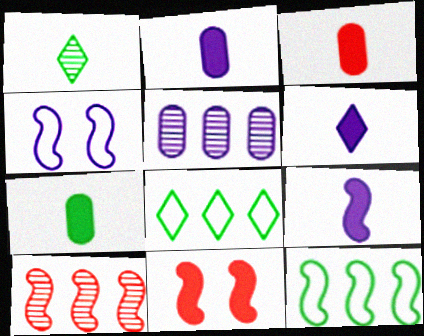[[2, 3, 7], 
[2, 6, 9], 
[4, 5, 6]]